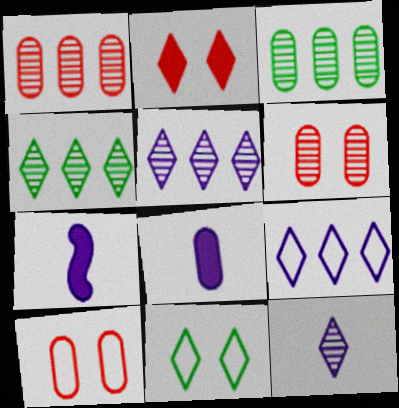[[1, 7, 11], 
[3, 8, 10], 
[4, 7, 10]]